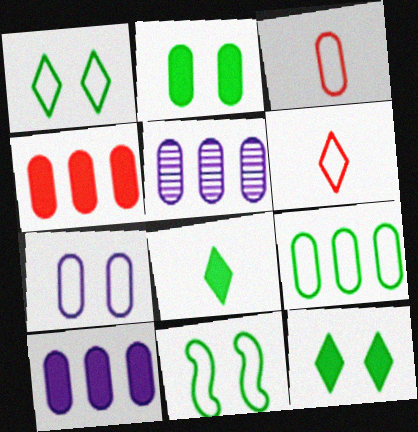[[2, 3, 5], 
[3, 7, 9], 
[4, 5, 9]]